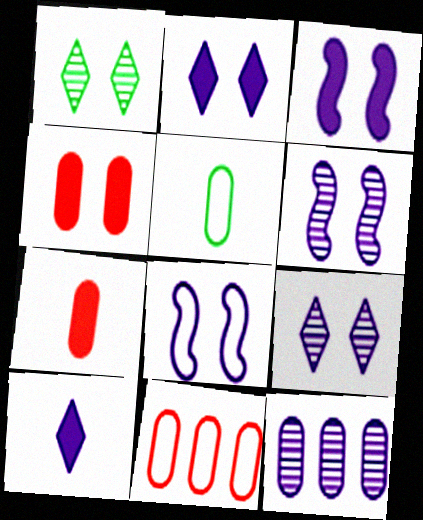[[1, 4, 8], 
[3, 6, 8], 
[4, 5, 12], 
[8, 10, 12]]